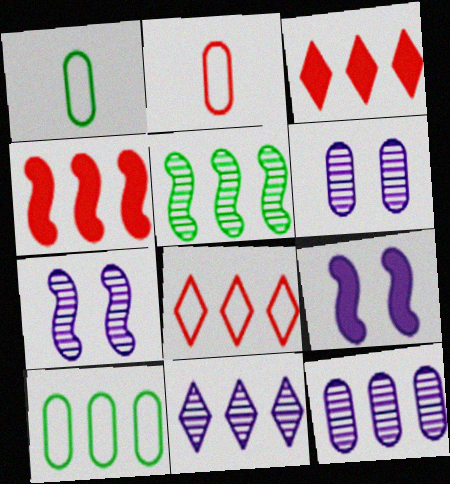[[1, 3, 7], 
[4, 10, 11]]